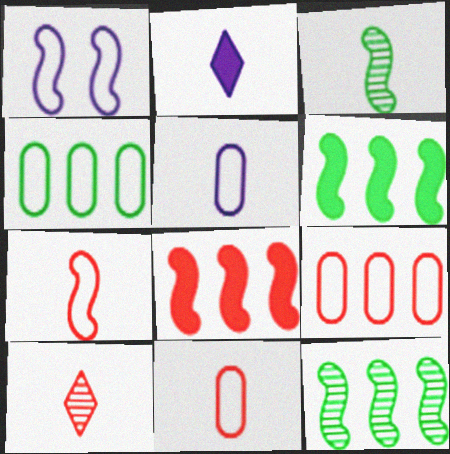[[1, 3, 8], 
[2, 3, 11]]